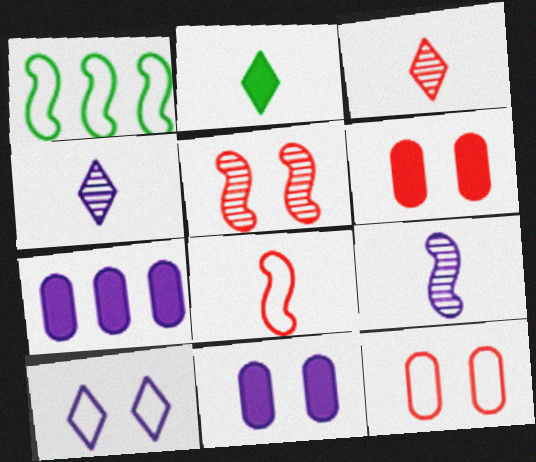[[1, 3, 11], 
[1, 4, 6], 
[7, 9, 10]]